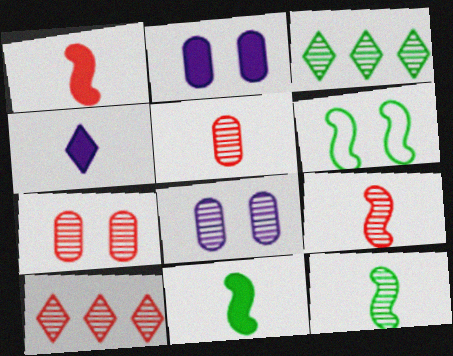[[3, 8, 9], 
[7, 9, 10], 
[8, 10, 12]]